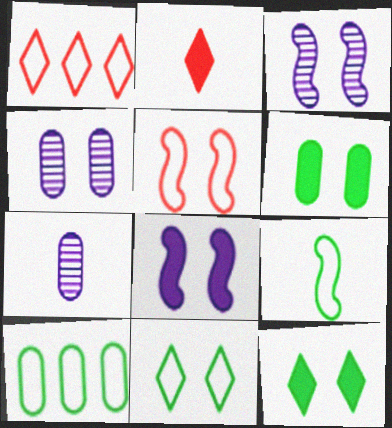[[2, 3, 10], 
[2, 7, 9], 
[4, 5, 12], 
[9, 10, 11]]